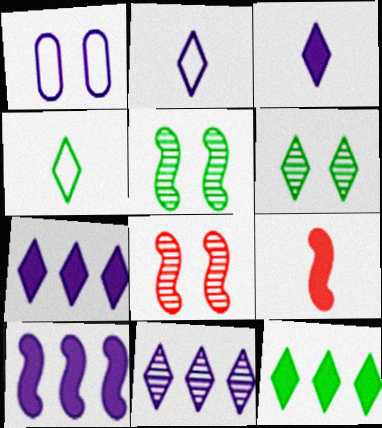[[4, 6, 12]]